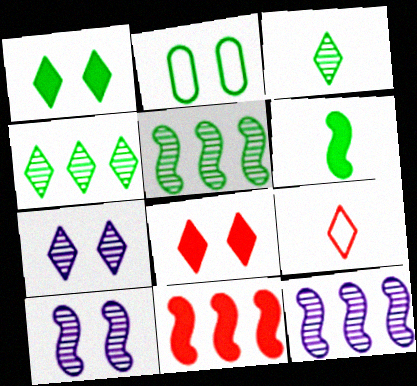[[2, 4, 6], 
[2, 8, 10]]